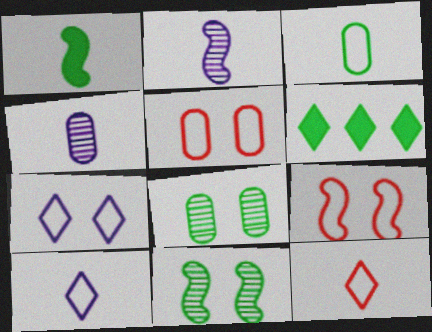[[1, 4, 12], 
[2, 5, 6], 
[3, 6, 11], 
[4, 6, 9]]